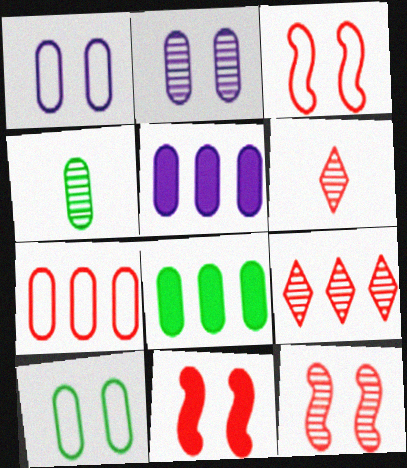[[3, 11, 12], 
[4, 8, 10], 
[6, 7, 11]]